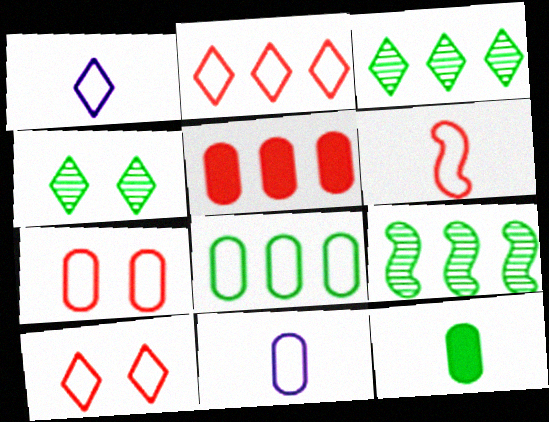[[2, 6, 7], 
[7, 8, 11]]